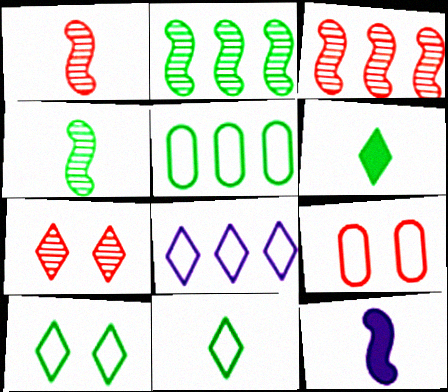[[5, 7, 12], 
[6, 7, 8]]